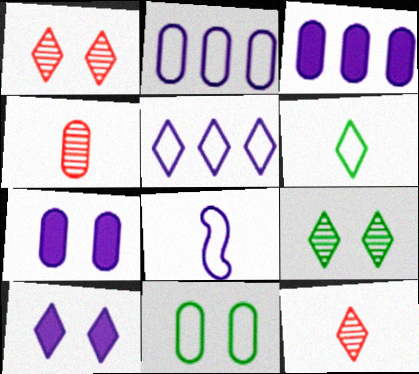[[3, 4, 11]]